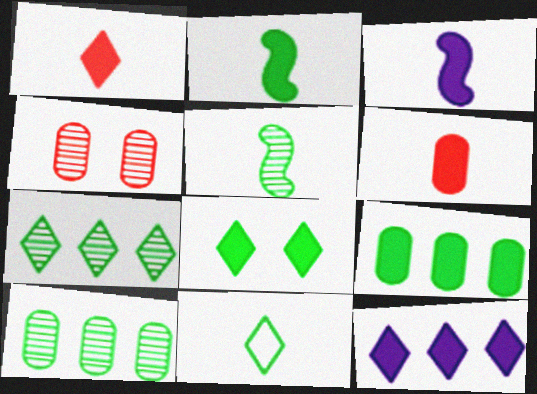[[1, 8, 12], 
[2, 8, 9], 
[7, 8, 11]]